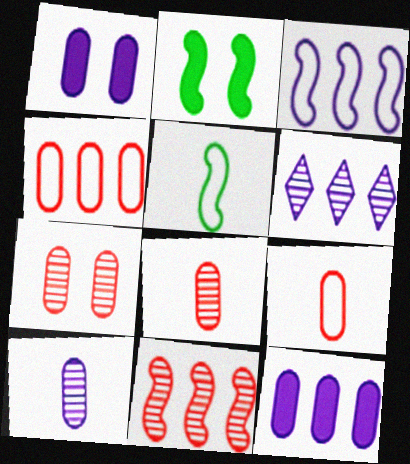[[2, 6, 9], 
[3, 6, 12]]